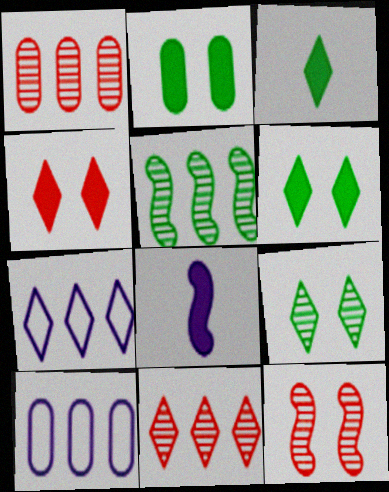[[3, 10, 12]]